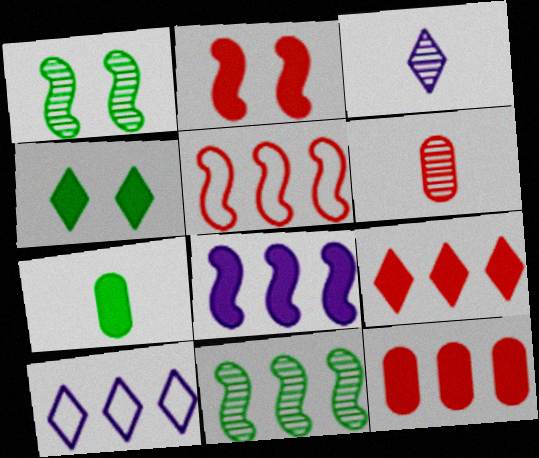[[5, 8, 11], 
[10, 11, 12]]